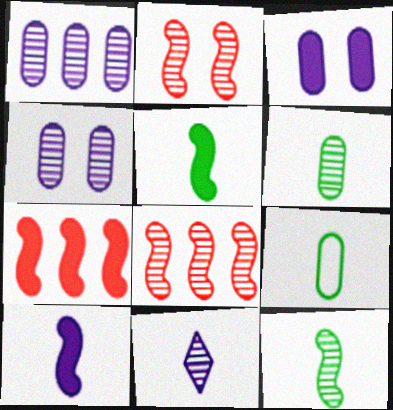[]